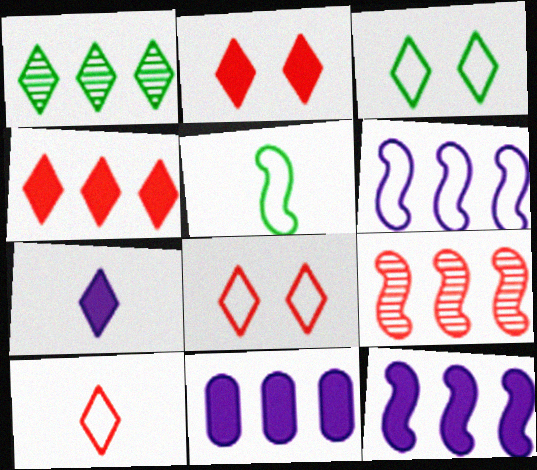[[1, 7, 8]]